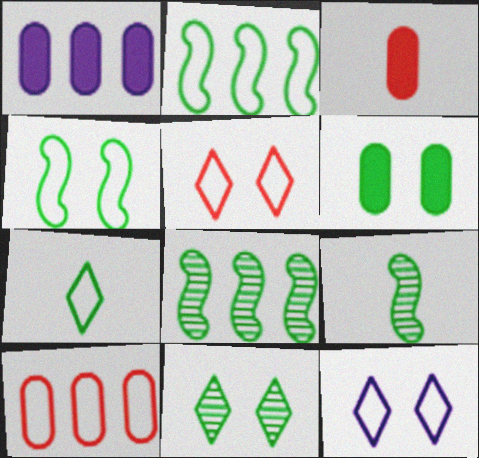[[1, 3, 6], 
[1, 5, 9], 
[3, 8, 12], 
[4, 6, 11], 
[6, 7, 8]]